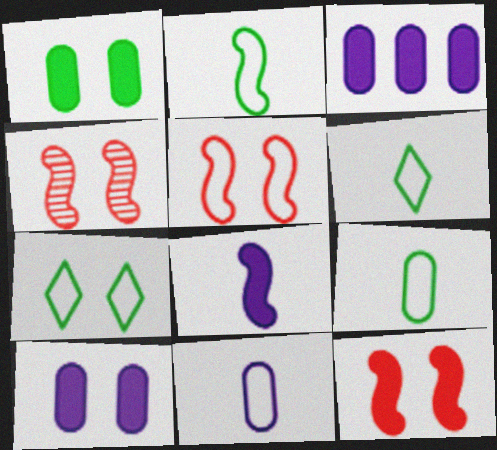[[2, 6, 9], 
[3, 4, 6], 
[4, 5, 12], 
[4, 7, 10]]